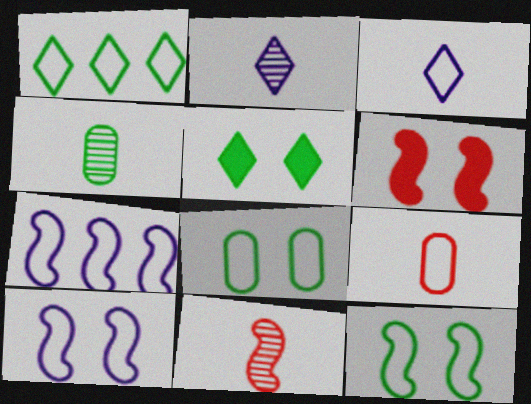[[1, 9, 10], 
[2, 4, 11]]